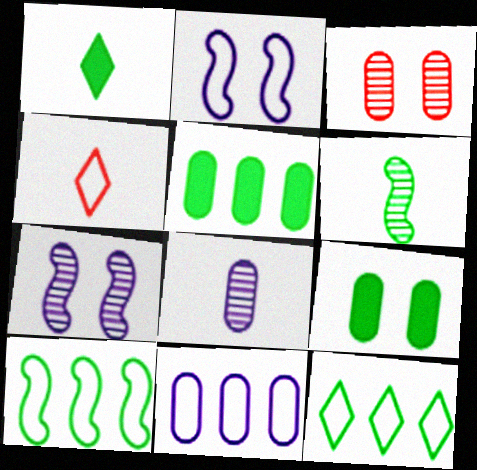[[4, 5, 7], 
[6, 9, 12]]